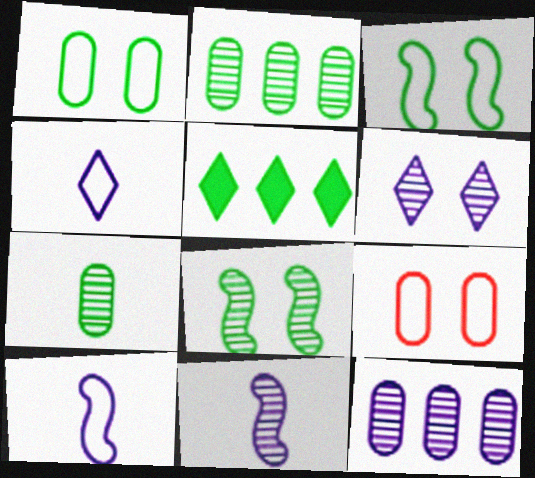[[3, 5, 7], 
[5, 9, 11], 
[6, 11, 12]]